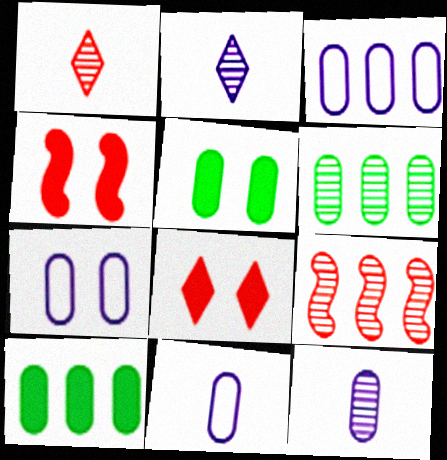[[3, 7, 11]]